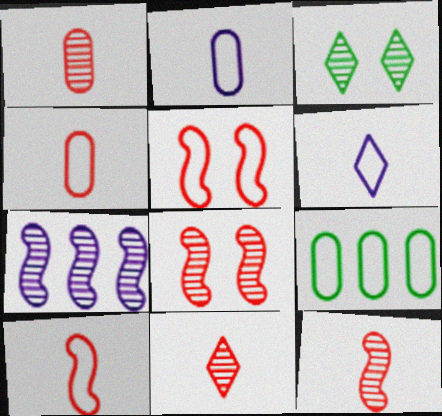[[1, 3, 7], 
[1, 11, 12], 
[5, 6, 9]]